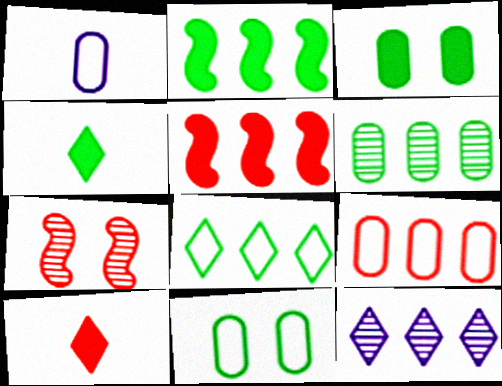[[1, 9, 11], 
[2, 3, 4], 
[2, 6, 8], 
[2, 9, 12], 
[7, 9, 10]]